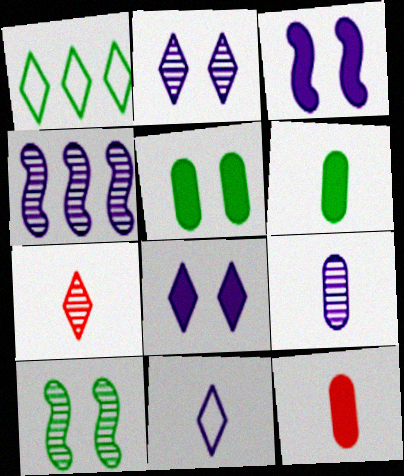[[1, 6, 10], 
[1, 7, 8], 
[2, 4, 9]]